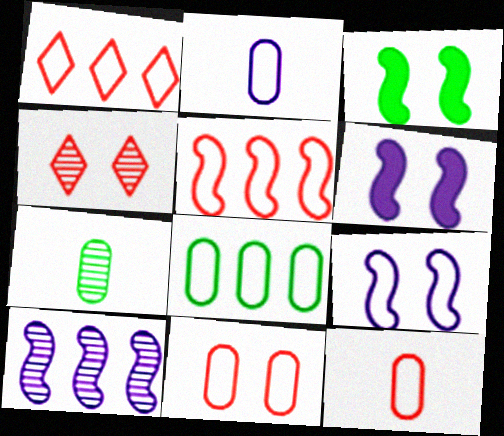[[1, 6, 7], 
[2, 8, 11], 
[4, 7, 10]]